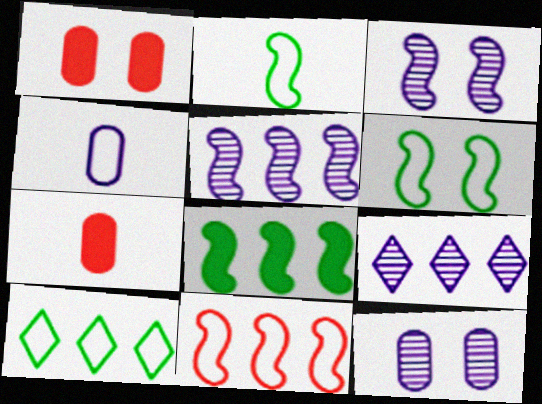[[1, 2, 9], 
[3, 7, 10], 
[5, 8, 11], 
[6, 7, 9]]